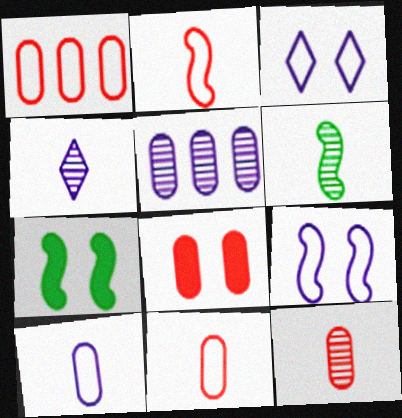[[1, 4, 7], 
[1, 8, 12], 
[4, 6, 12]]